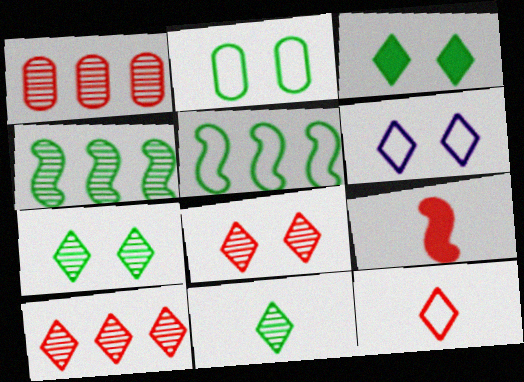[[3, 6, 8]]